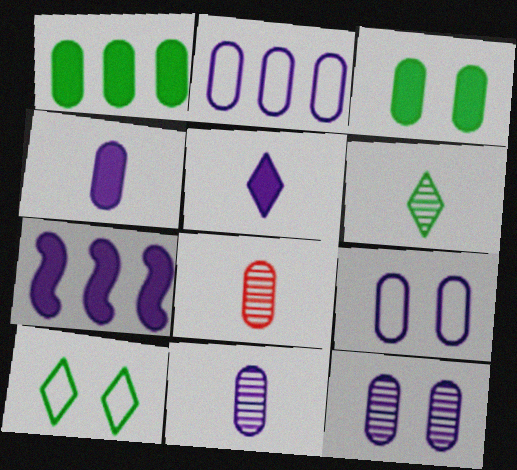[[1, 8, 9], 
[2, 3, 8], 
[2, 4, 12], 
[7, 8, 10]]